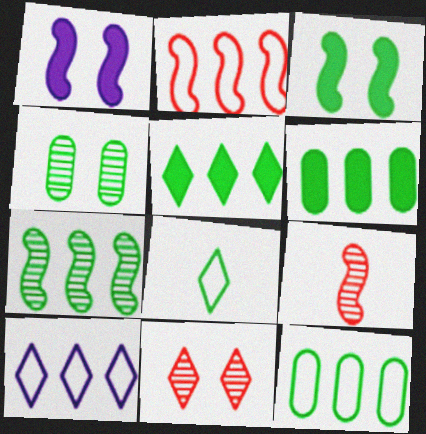[[2, 10, 12], 
[5, 7, 12]]